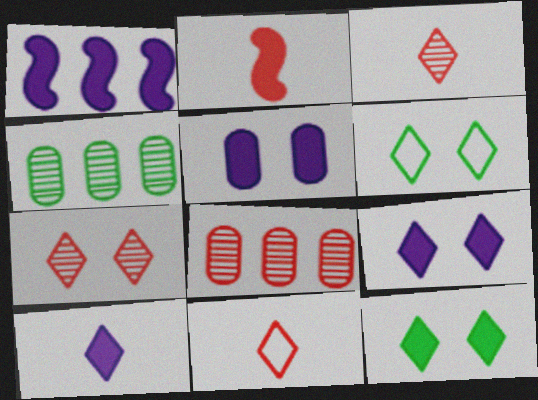[[1, 5, 10], 
[6, 7, 9]]